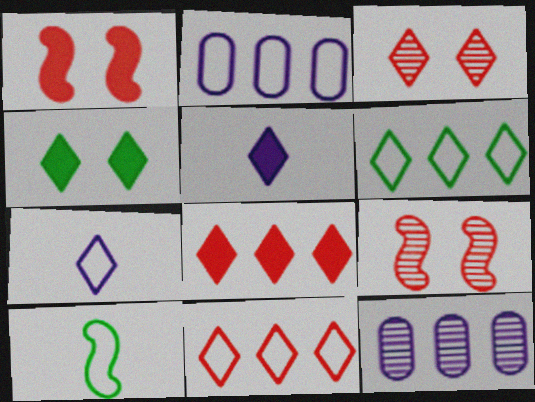[[3, 5, 6], 
[4, 5, 8]]